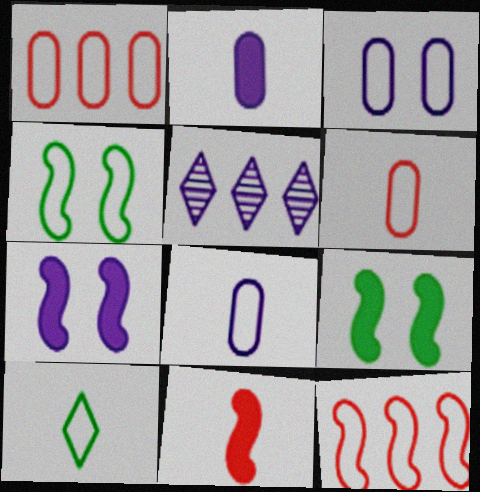[[3, 10, 12], 
[5, 6, 9], 
[5, 7, 8]]